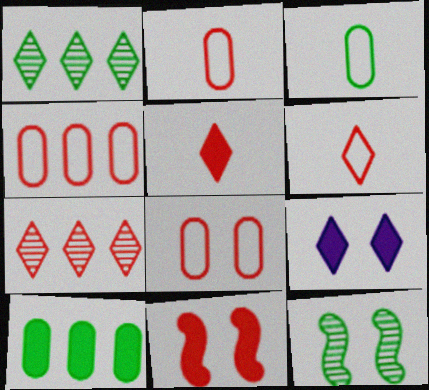[[1, 6, 9], 
[2, 4, 8], 
[2, 7, 11], 
[8, 9, 12]]